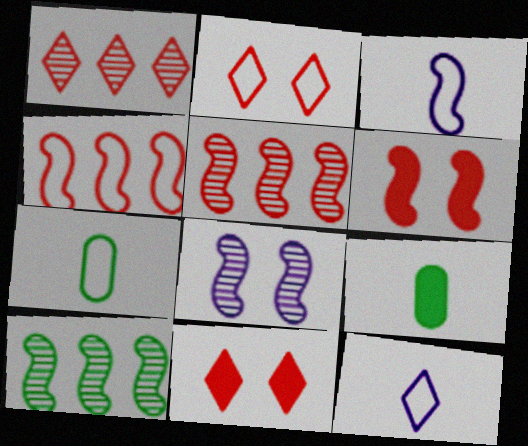[[3, 6, 10]]